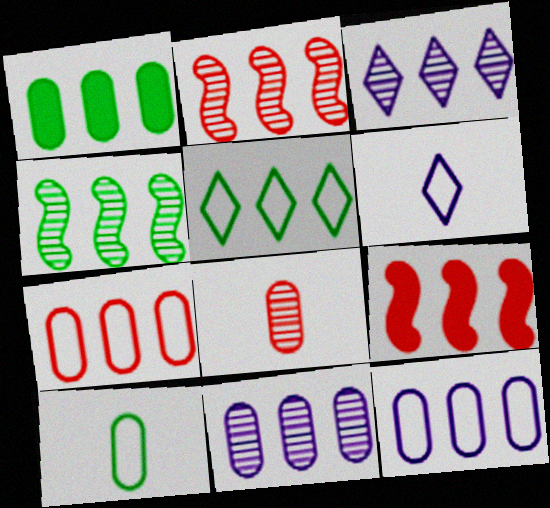[[1, 4, 5], 
[1, 7, 11], 
[5, 9, 11]]